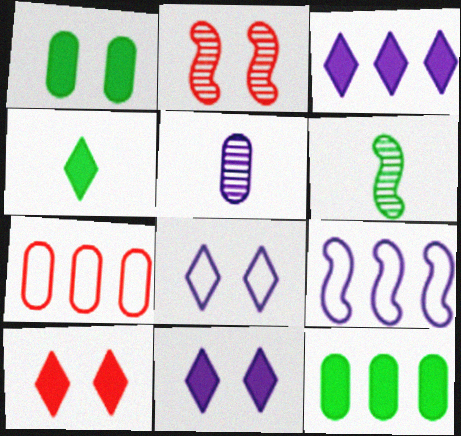[[1, 2, 8], 
[1, 5, 7], 
[3, 4, 10], 
[5, 9, 11], 
[6, 7, 11]]